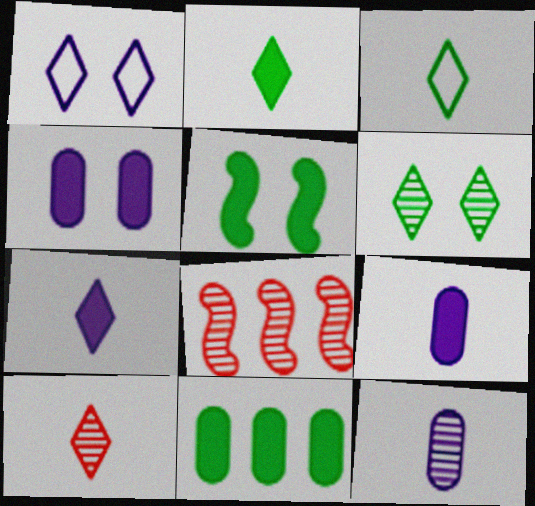[[2, 5, 11], 
[3, 4, 8], 
[3, 7, 10], 
[6, 8, 12]]